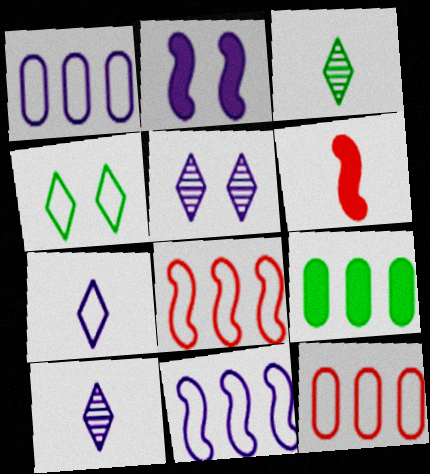[[1, 2, 10], 
[2, 3, 12]]